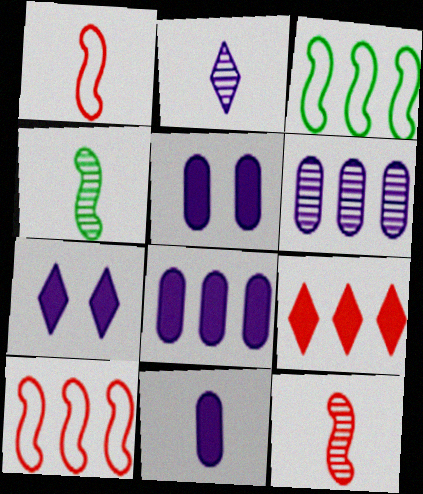[[3, 6, 9], 
[5, 8, 11]]